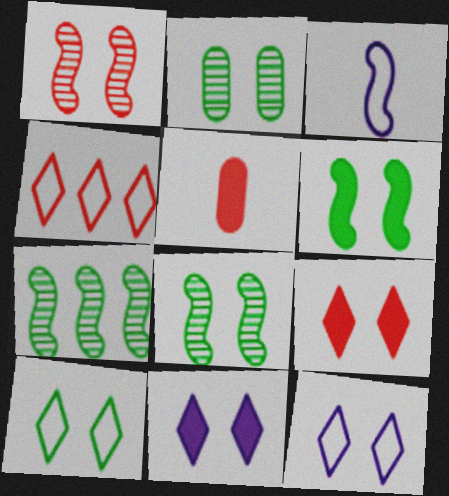[[1, 4, 5], 
[2, 6, 10], 
[5, 7, 12]]